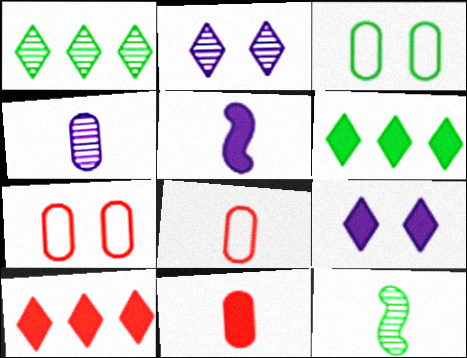[[1, 5, 7], 
[3, 6, 12]]